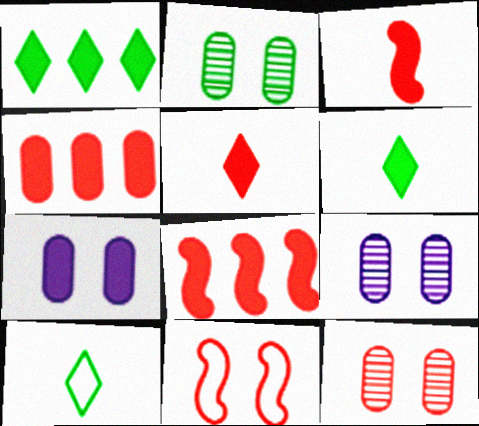[[1, 3, 7], 
[2, 9, 12], 
[6, 7, 8], 
[8, 9, 10]]